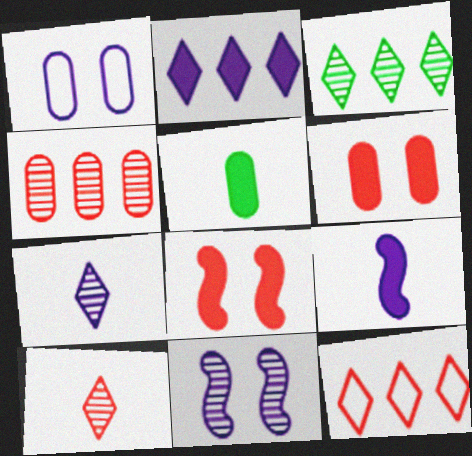[[1, 4, 5], 
[2, 3, 12], 
[2, 5, 8], 
[5, 11, 12]]